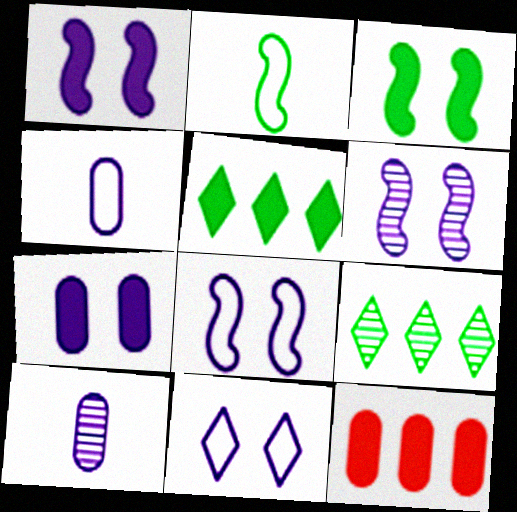[[1, 6, 8], 
[6, 7, 11]]